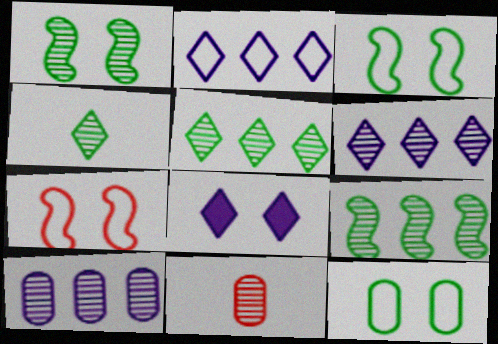[[1, 6, 11]]